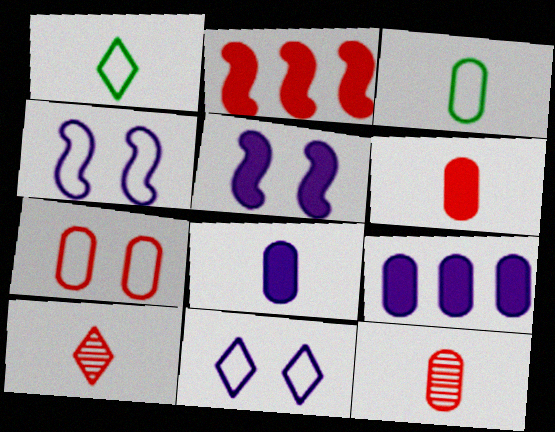[[2, 7, 10], 
[3, 8, 12]]